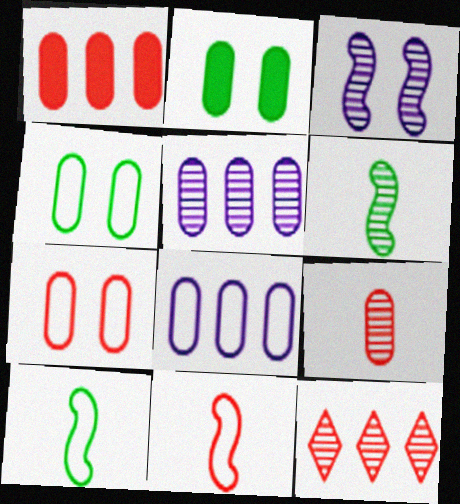[[1, 7, 9], 
[2, 8, 9]]